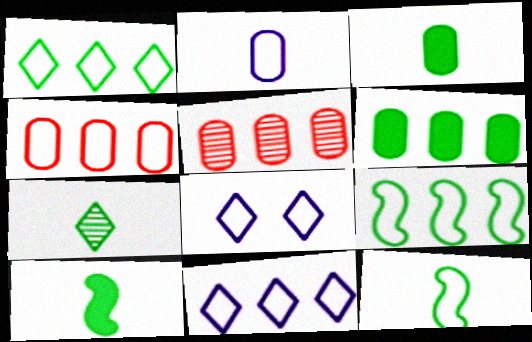[[3, 7, 12], 
[4, 8, 12], 
[4, 9, 11], 
[5, 8, 10]]